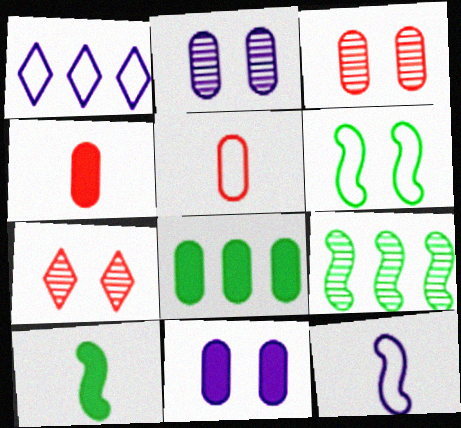[[1, 3, 10], 
[1, 5, 6], 
[2, 5, 8], 
[4, 8, 11], 
[6, 7, 11], 
[6, 9, 10], 
[7, 8, 12]]